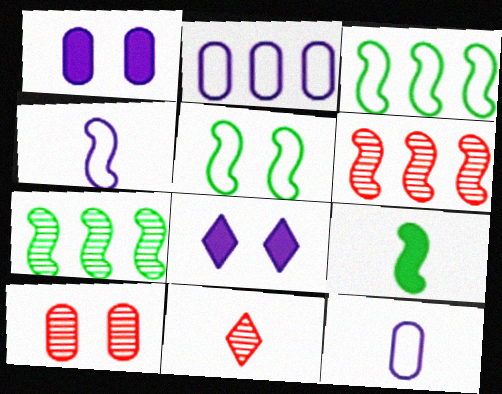[[1, 3, 11], 
[5, 7, 9], 
[5, 8, 10], 
[6, 10, 11], 
[9, 11, 12]]